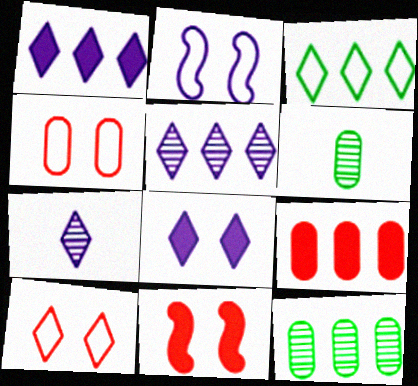[]